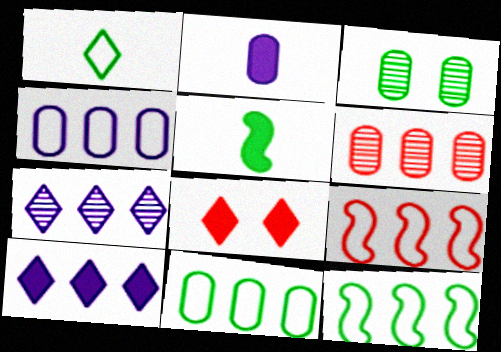[[1, 7, 8], 
[6, 10, 12]]